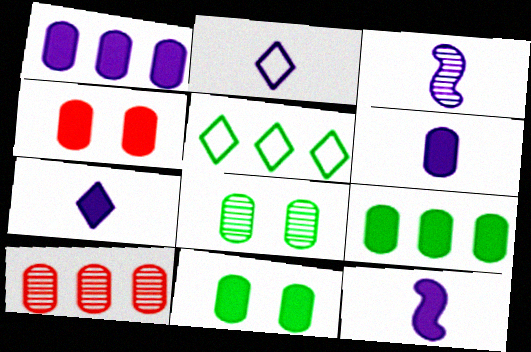[[2, 3, 6], 
[3, 4, 5], 
[4, 6, 9], 
[6, 7, 12]]